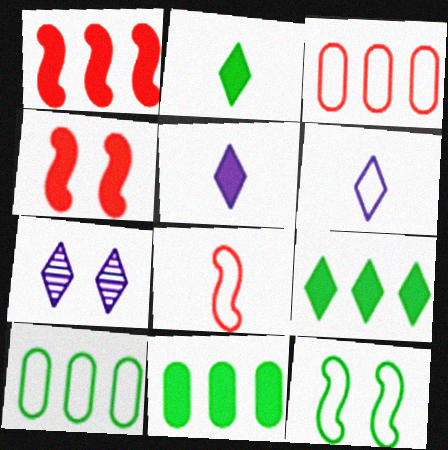[[3, 6, 12], 
[4, 5, 11], 
[7, 8, 11]]